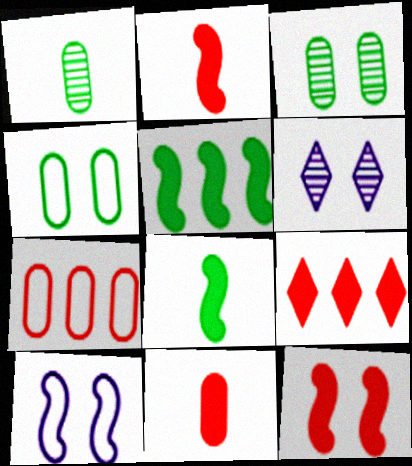[[1, 9, 10], 
[4, 6, 12], 
[6, 7, 8], 
[9, 11, 12]]